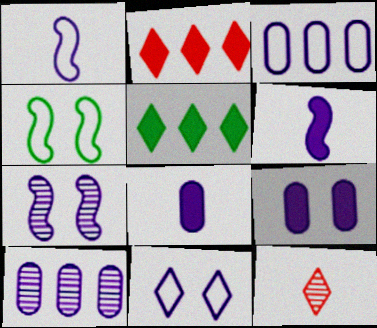[[1, 3, 11], 
[5, 11, 12], 
[6, 10, 11], 
[7, 9, 11]]